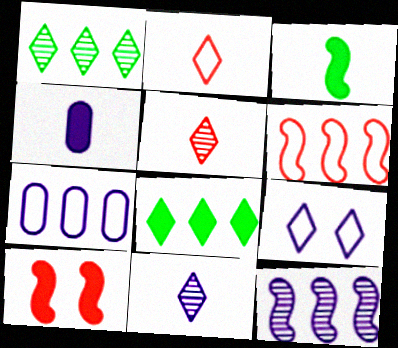[[4, 8, 10], 
[4, 9, 12], 
[5, 8, 9]]